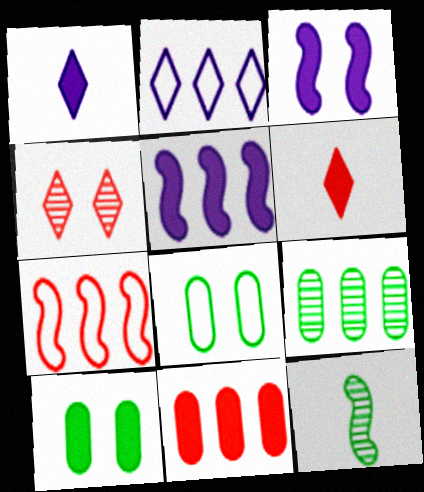[[3, 4, 8], 
[3, 7, 12], 
[5, 6, 10]]